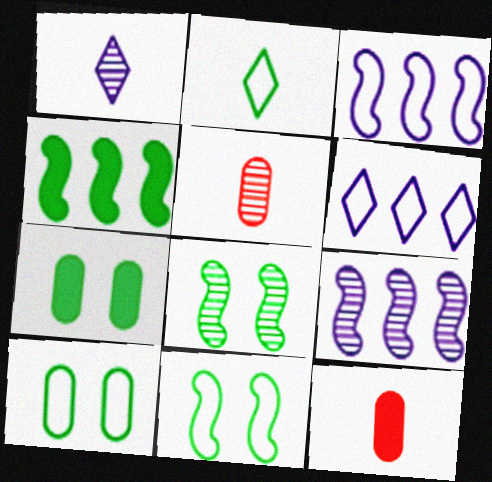[[6, 8, 12]]